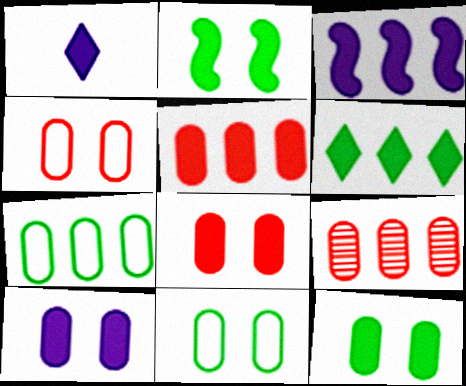[[1, 2, 5], 
[1, 3, 10], 
[3, 5, 6], 
[8, 10, 12]]